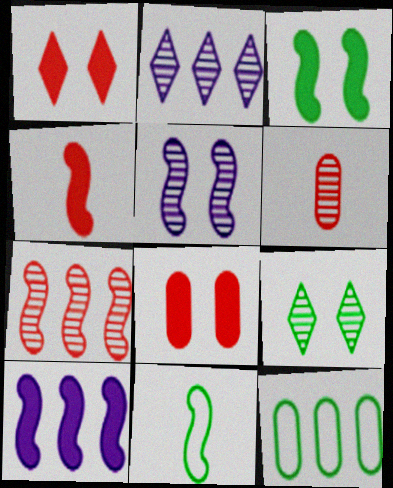[[2, 8, 11], 
[3, 4, 10]]